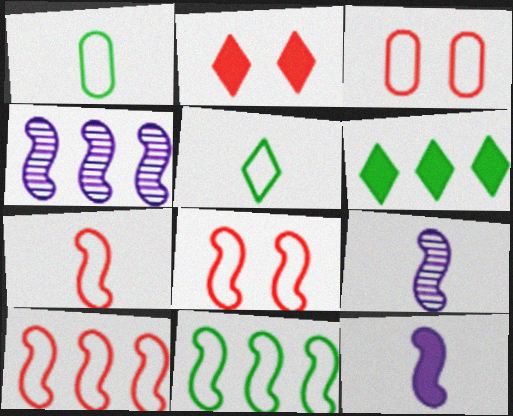[[1, 2, 4], 
[3, 6, 9], 
[7, 8, 10]]